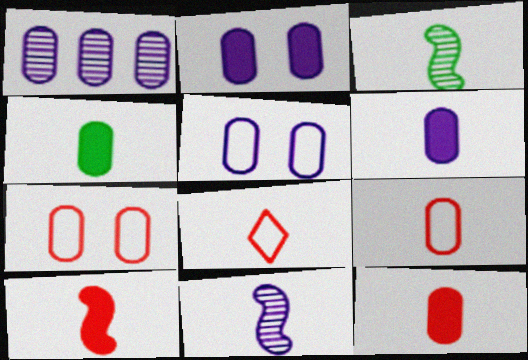[[1, 4, 7], 
[1, 5, 6], 
[3, 6, 8], 
[4, 6, 12], 
[4, 8, 11]]